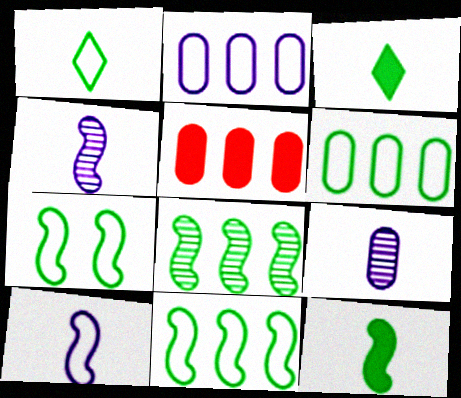[[1, 6, 7], 
[7, 8, 12]]